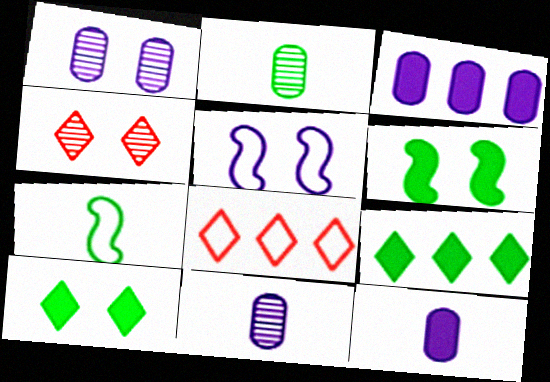[[3, 4, 7], 
[6, 8, 11]]